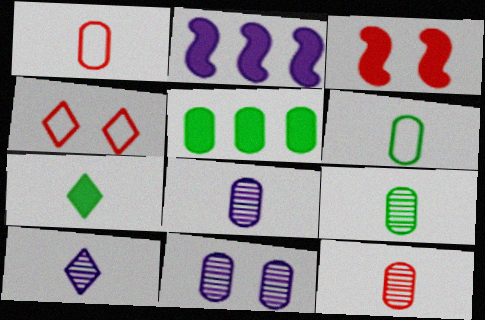[[1, 5, 11], 
[2, 4, 9], 
[8, 9, 12]]